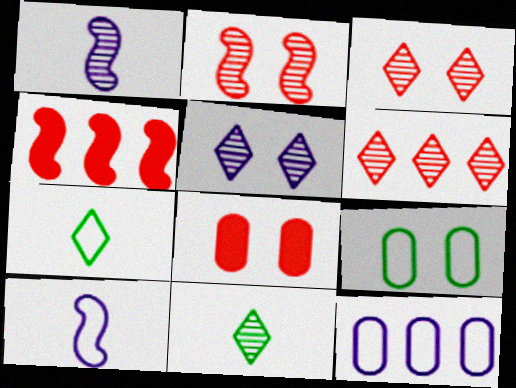[[5, 6, 11]]